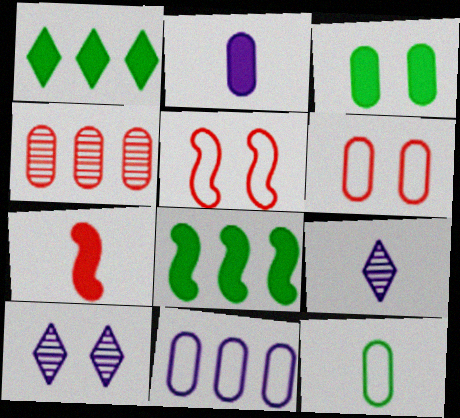[[3, 5, 10], 
[6, 8, 9], 
[6, 11, 12], 
[7, 9, 12]]